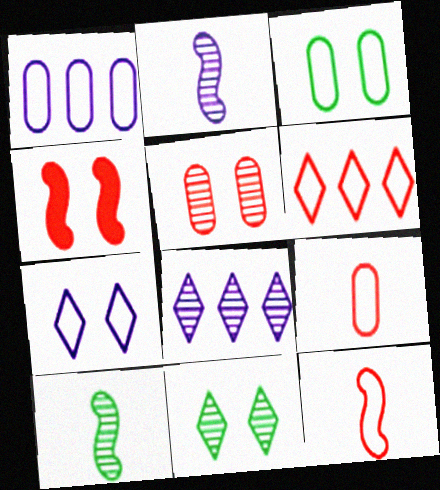[[1, 3, 9], 
[5, 8, 10]]